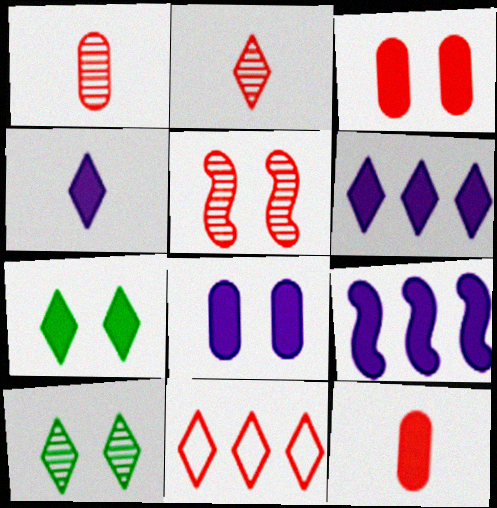[[4, 8, 9], 
[4, 10, 11], 
[5, 11, 12], 
[7, 9, 12]]